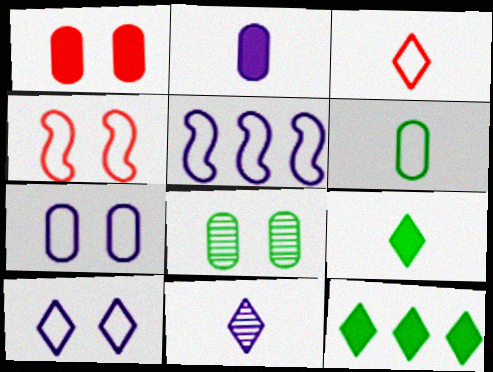[[1, 7, 8], 
[3, 9, 11]]